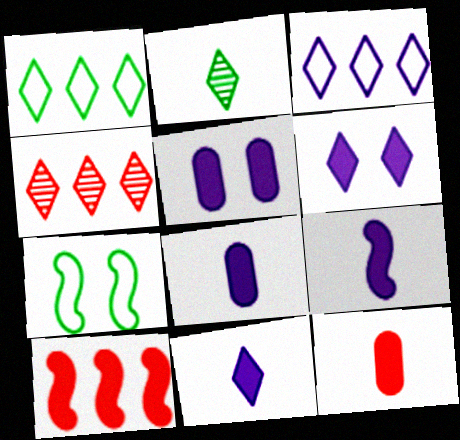[[4, 7, 8], 
[8, 9, 11]]